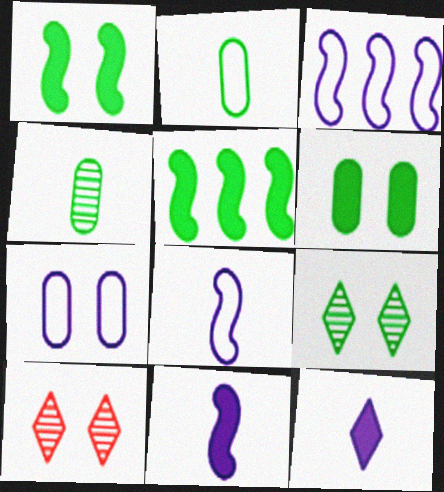[[1, 7, 10], 
[2, 5, 9]]